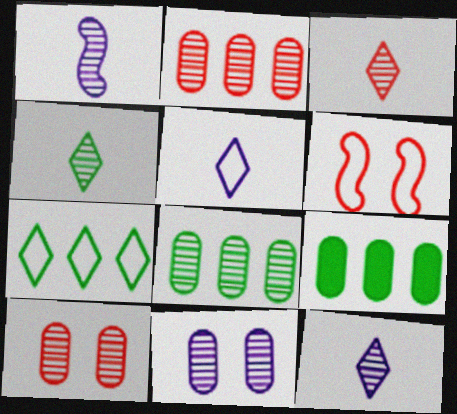[[3, 4, 12], 
[6, 9, 12]]